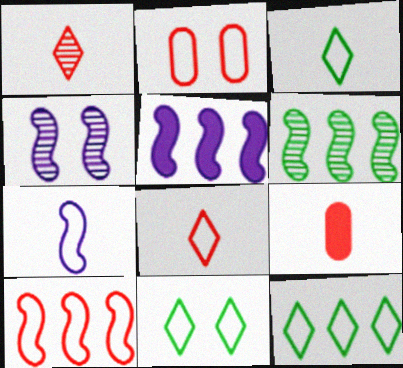[[2, 7, 12], 
[2, 8, 10], 
[3, 11, 12], 
[4, 5, 7], 
[4, 9, 12], 
[5, 6, 10]]